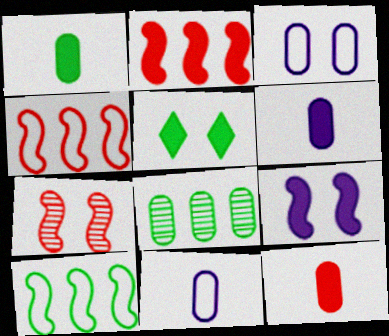[[1, 6, 12], 
[2, 5, 6], 
[3, 5, 7], 
[3, 8, 12]]